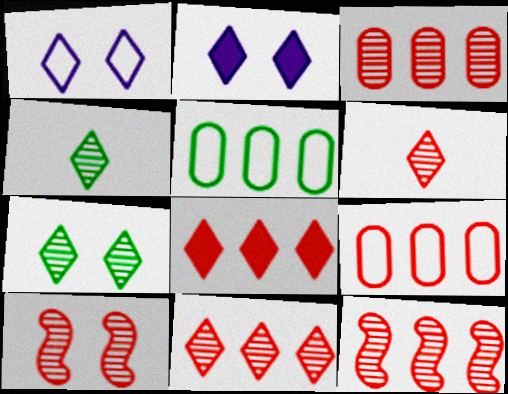[[1, 4, 8], 
[3, 6, 10], 
[3, 11, 12], 
[8, 9, 12]]